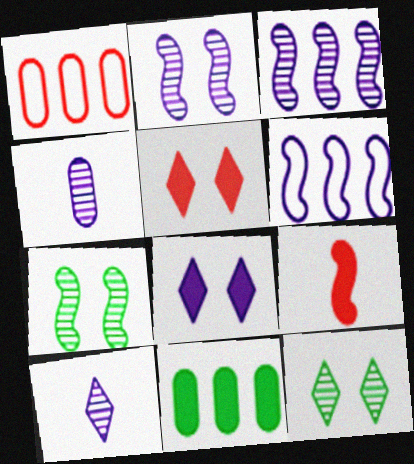[[4, 6, 8], 
[6, 7, 9], 
[8, 9, 11]]